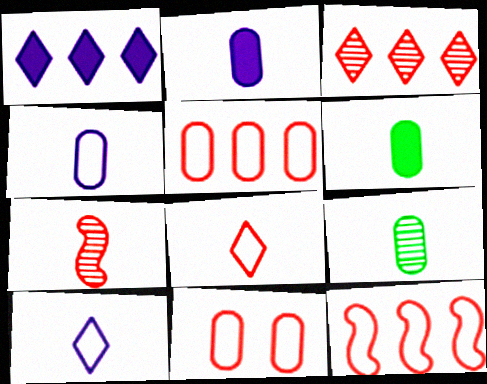[[6, 7, 10], 
[8, 11, 12]]